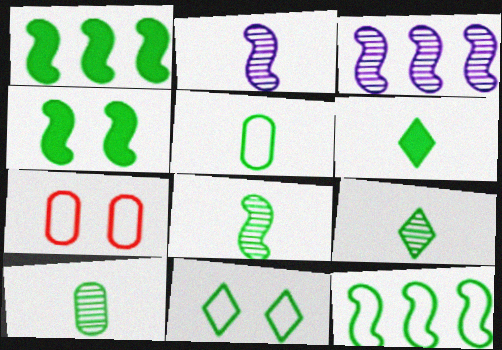[[1, 10, 11], 
[3, 6, 7], 
[4, 8, 12], 
[5, 6, 8], 
[5, 11, 12], 
[8, 9, 10]]